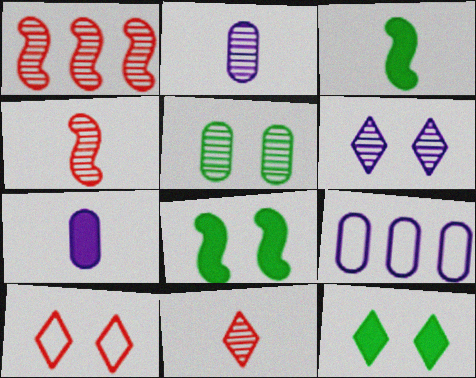[[4, 9, 12], 
[6, 10, 12], 
[8, 9, 11]]